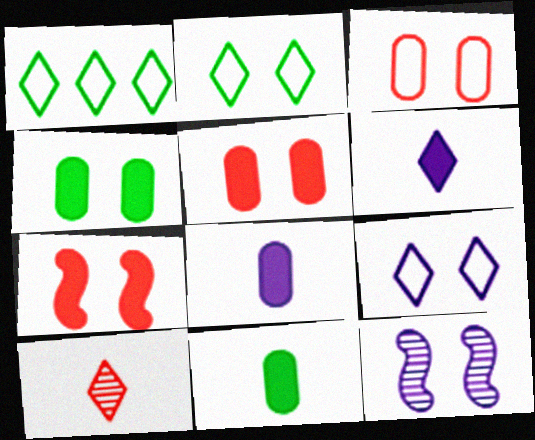[[2, 5, 12]]